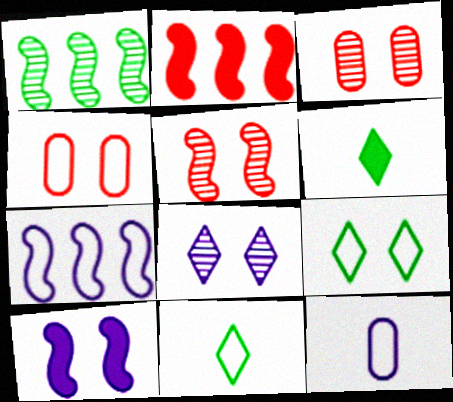[[1, 2, 7], 
[3, 6, 7], 
[3, 9, 10], 
[4, 7, 11]]